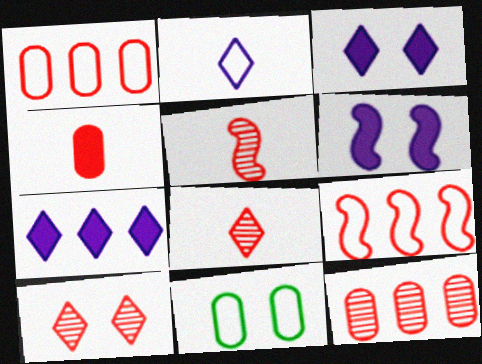[[2, 9, 11], 
[4, 9, 10], 
[5, 7, 11], 
[5, 10, 12], 
[6, 10, 11]]